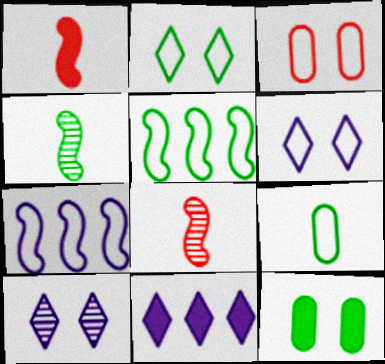[[1, 11, 12], 
[2, 5, 9], 
[3, 4, 11]]